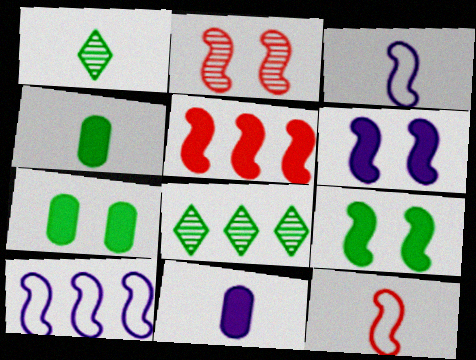[[1, 11, 12], 
[2, 5, 12]]